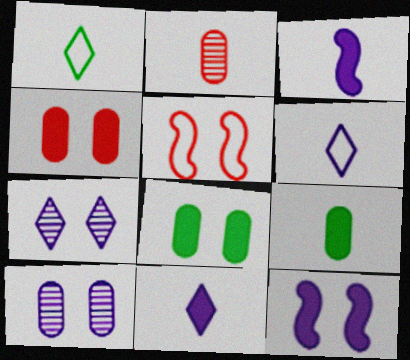[[1, 2, 3], 
[5, 7, 8]]